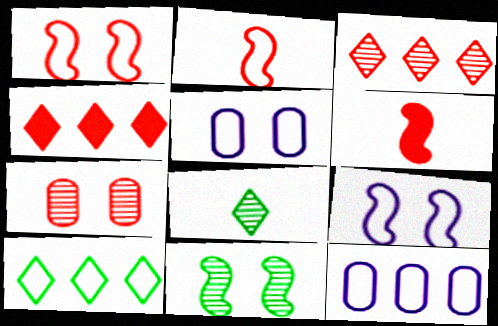[[2, 4, 7], 
[2, 5, 10]]